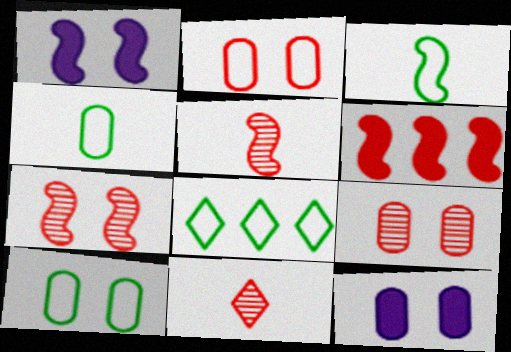[[2, 6, 11], 
[3, 8, 10], 
[5, 8, 12], 
[9, 10, 12]]